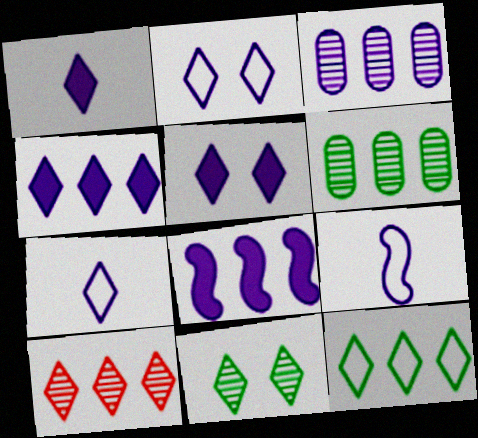[[1, 4, 5], 
[3, 5, 9], 
[4, 10, 12]]